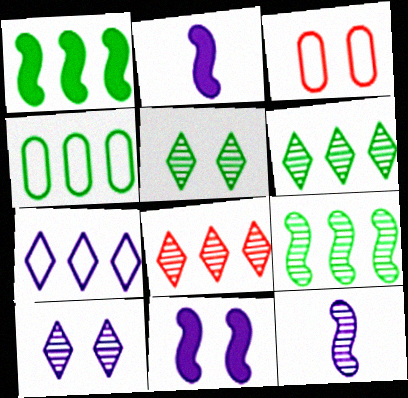[[1, 4, 6], 
[2, 3, 6], 
[3, 5, 11]]